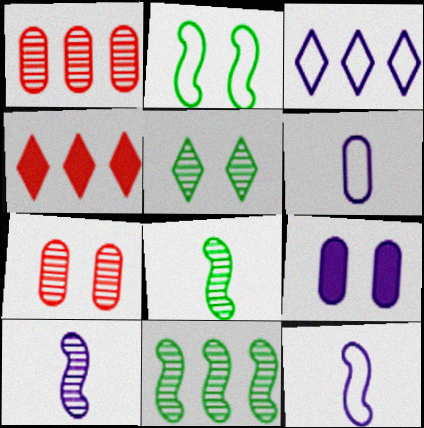[[1, 5, 10], 
[3, 9, 10]]